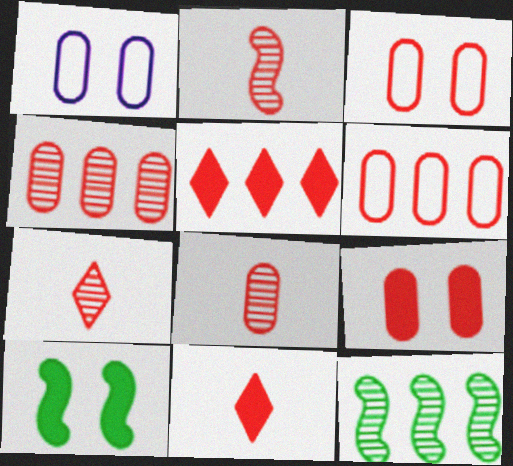[[1, 11, 12], 
[2, 3, 5], 
[2, 7, 8], 
[6, 8, 9]]